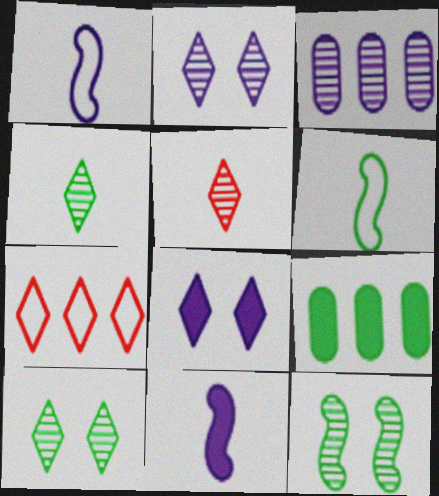[[1, 3, 8], 
[3, 5, 12], 
[4, 7, 8], 
[6, 9, 10]]